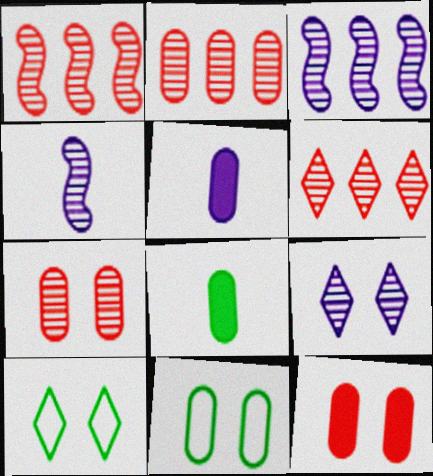[[1, 2, 6], 
[1, 5, 10], 
[2, 5, 11]]